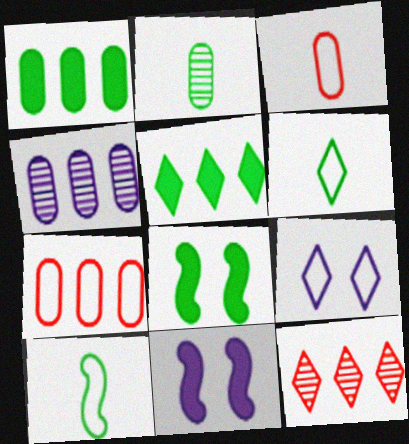[[1, 4, 7], 
[7, 9, 10]]